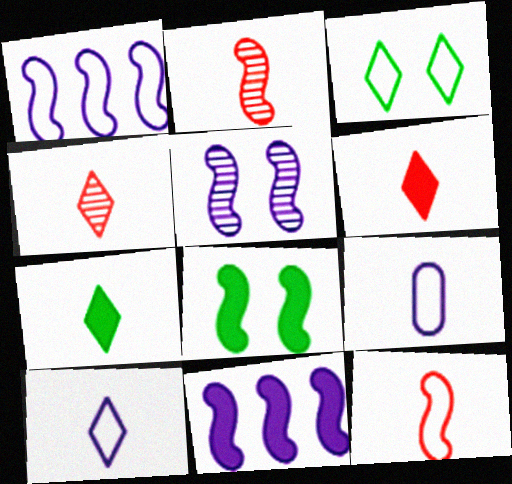[[1, 2, 8], 
[2, 7, 9], 
[4, 7, 10]]